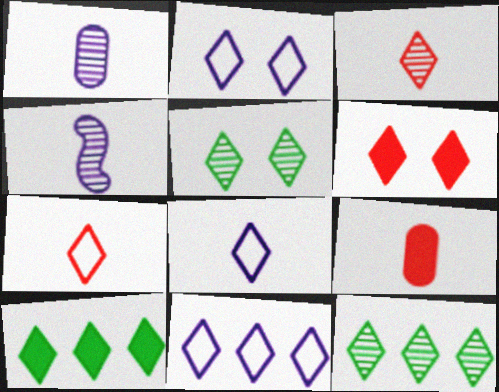[[2, 3, 10], 
[2, 5, 6], 
[2, 8, 11], 
[6, 8, 12]]